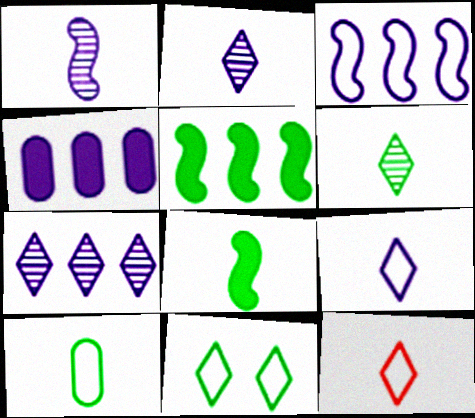[[3, 4, 7], 
[6, 8, 10]]